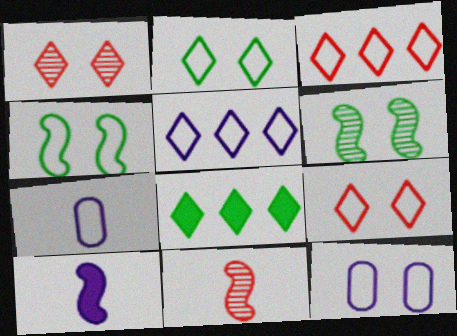[[3, 4, 7], 
[4, 9, 12], 
[8, 11, 12]]